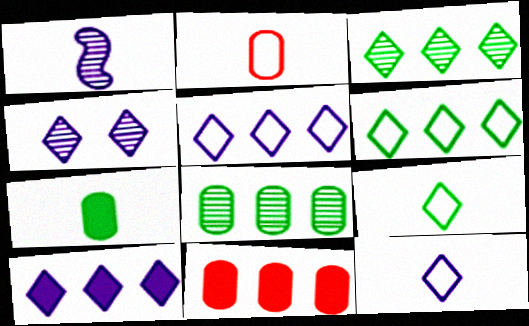[[4, 10, 12]]